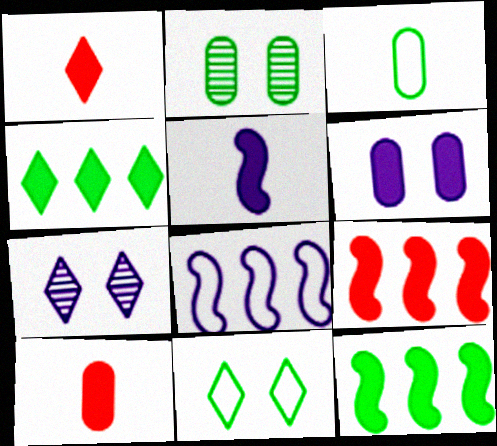[[1, 2, 8], 
[1, 6, 12], 
[3, 7, 9]]